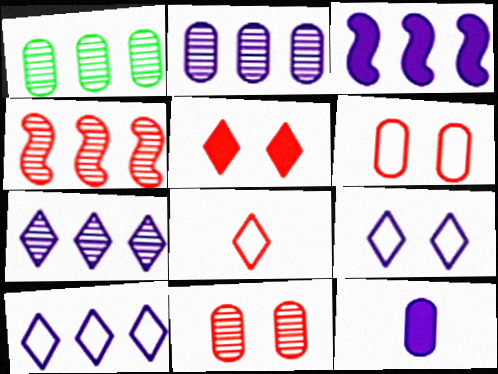[[1, 4, 7], 
[1, 6, 12], 
[2, 3, 10]]